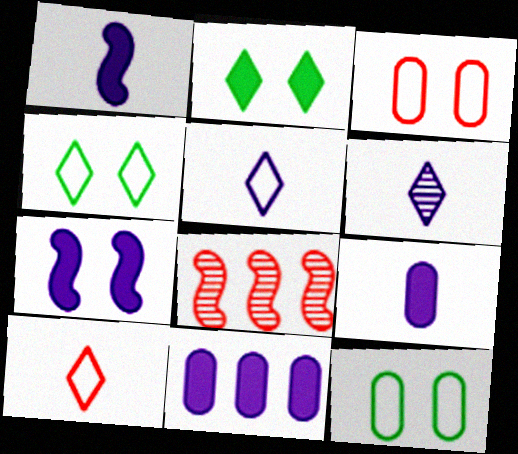[[4, 8, 9]]